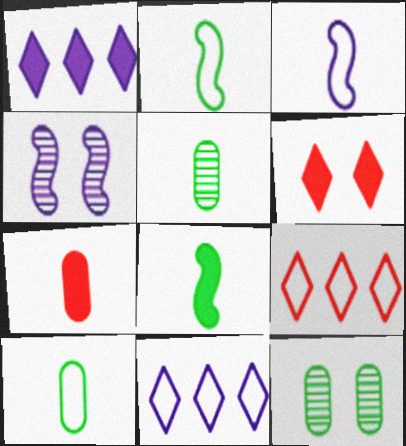[]